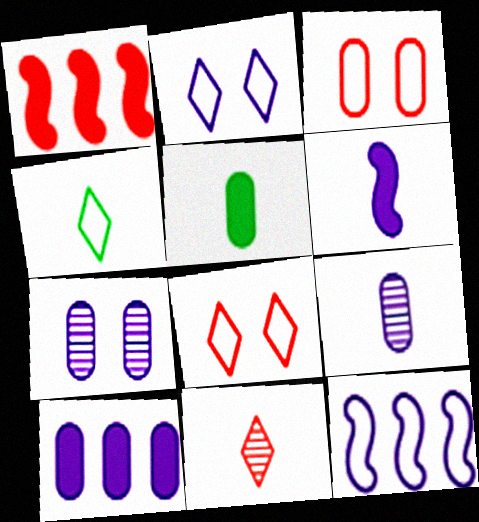[[1, 3, 11], 
[1, 4, 7], 
[3, 4, 12]]